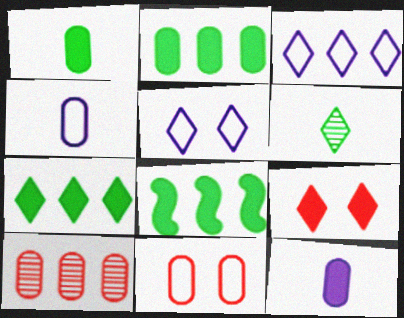[[2, 7, 8], 
[3, 6, 9], 
[3, 8, 10], 
[8, 9, 12]]